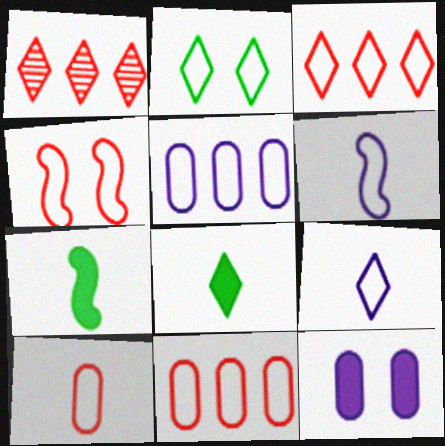[[2, 3, 9], 
[2, 6, 11], 
[3, 4, 10]]